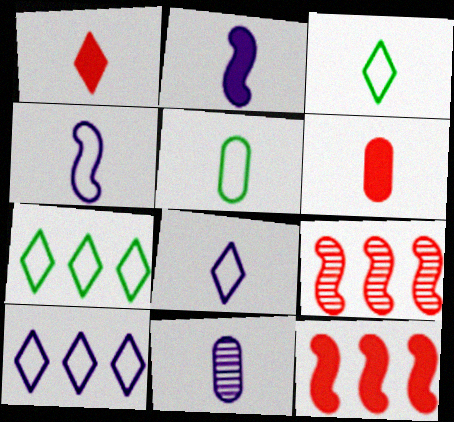[[2, 8, 11], 
[5, 6, 11]]